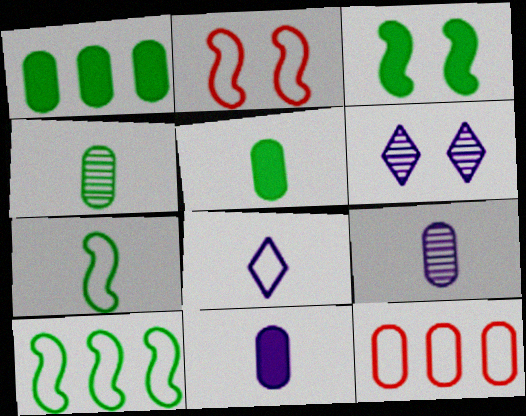[]